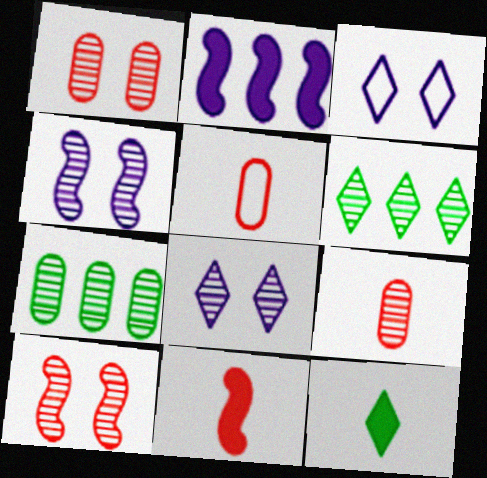[[3, 7, 11], 
[4, 6, 9]]